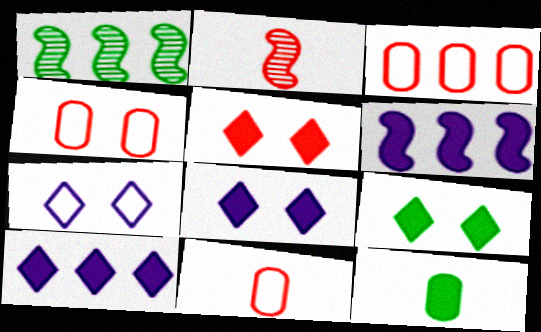[[1, 3, 10], 
[1, 8, 11], 
[2, 3, 5], 
[3, 4, 11], 
[5, 6, 12], 
[5, 8, 9]]